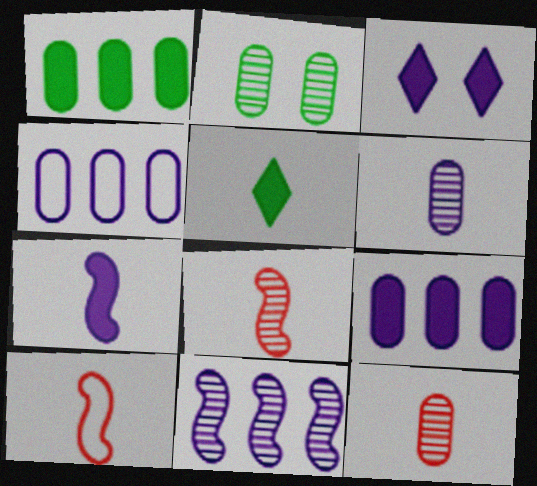[[3, 7, 9], 
[5, 6, 10]]